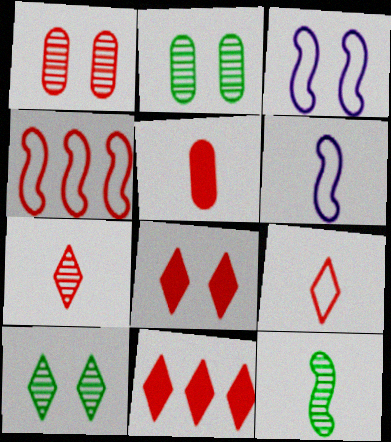[[2, 3, 8], 
[2, 6, 11]]